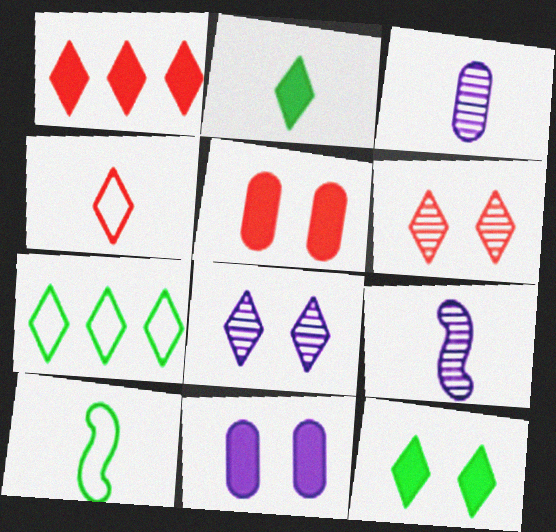[[1, 4, 6], 
[5, 7, 9]]